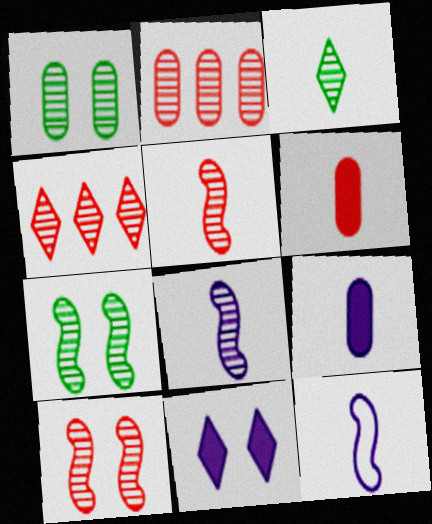[[1, 4, 8], 
[3, 6, 12]]